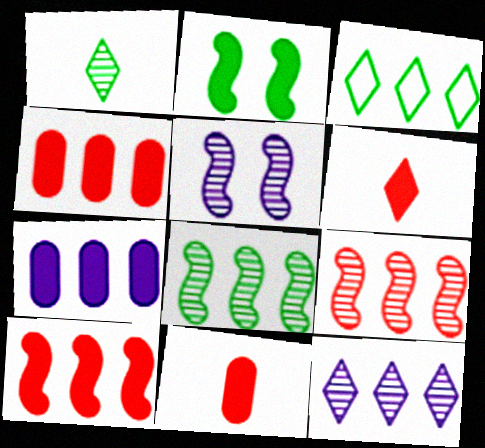[[2, 6, 7], 
[3, 5, 11], 
[3, 7, 9]]